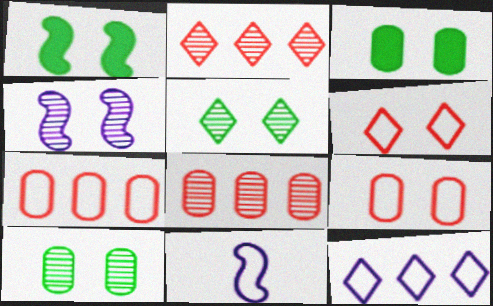[[2, 3, 11], 
[3, 4, 6]]